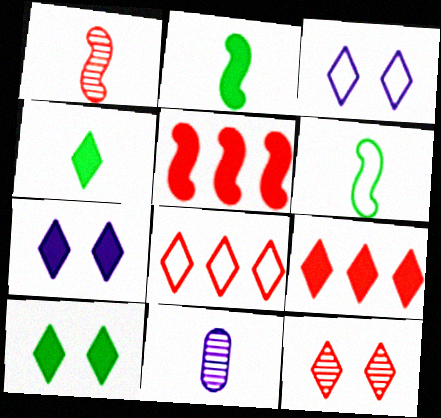[[3, 10, 12], 
[4, 7, 9]]